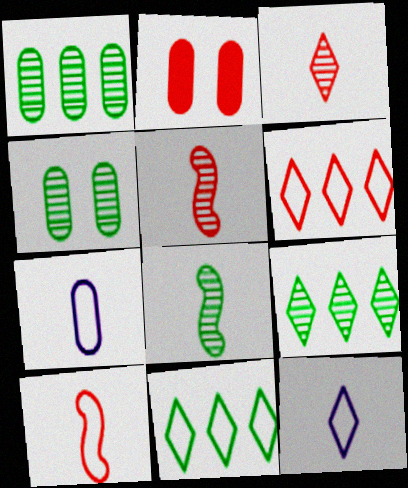[[1, 2, 7], 
[2, 5, 6], 
[4, 8, 9]]